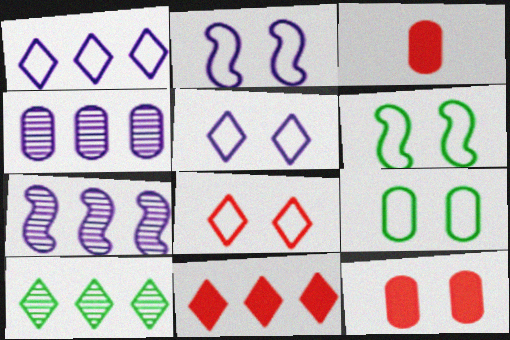[[1, 10, 11], 
[2, 3, 10], 
[2, 8, 9], 
[3, 4, 9]]